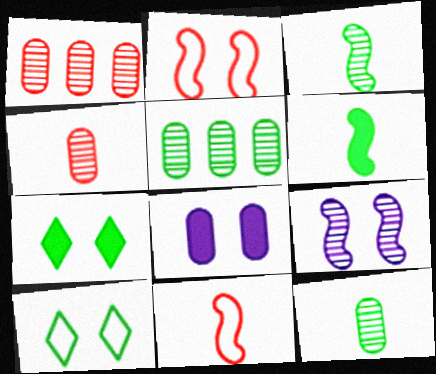[[5, 6, 10]]